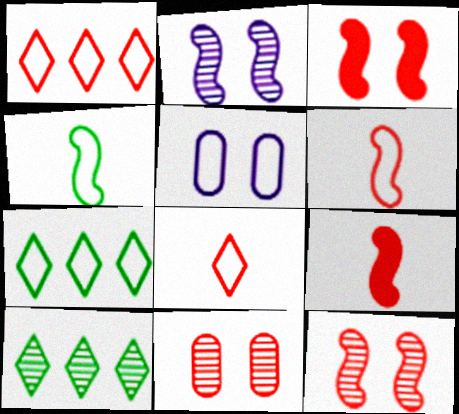[[1, 4, 5], 
[1, 9, 11], 
[5, 6, 7], 
[5, 9, 10]]